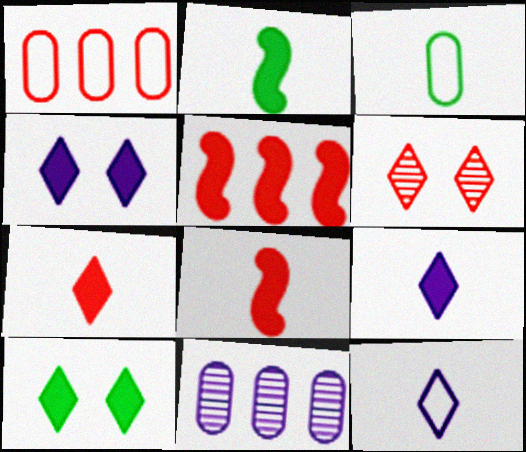[[1, 6, 8]]